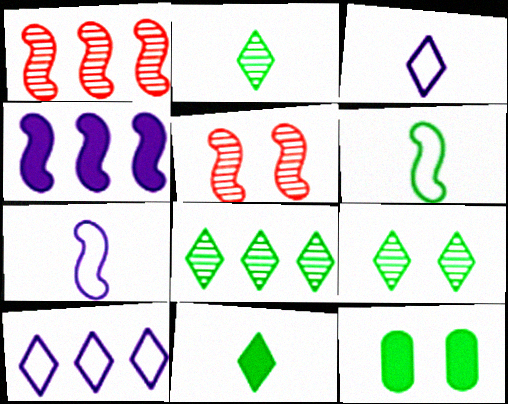[[1, 3, 12], 
[2, 8, 9], 
[4, 5, 6], 
[6, 8, 12]]